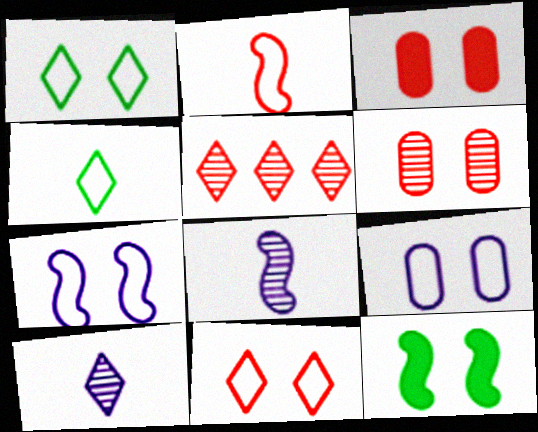[[2, 3, 5]]